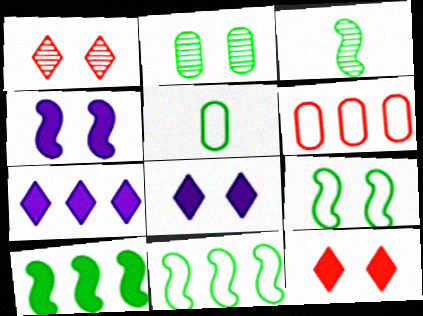[[3, 6, 8], 
[3, 9, 10]]